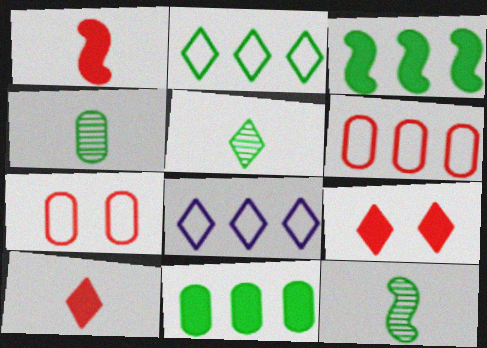[[4, 5, 12], 
[5, 8, 9]]